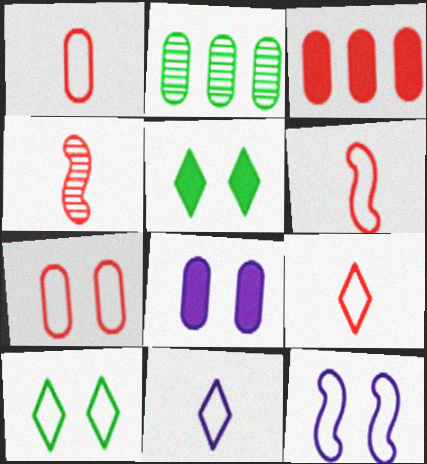[[1, 2, 8], 
[1, 6, 9], 
[7, 10, 12]]